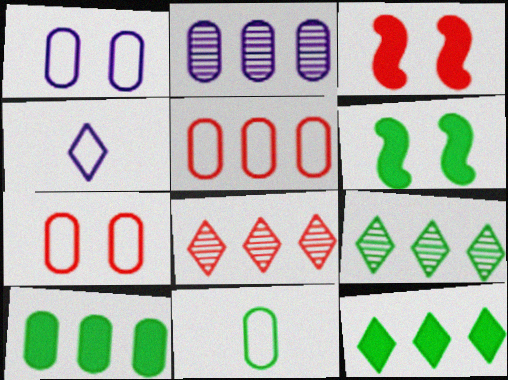[[1, 5, 11], 
[2, 5, 10], 
[6, 9, 11]]